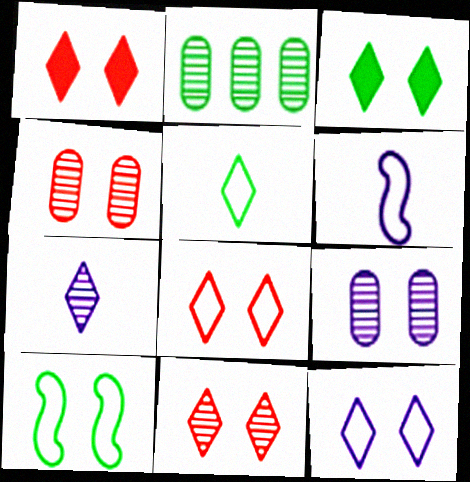[[1, 2, 6], 
[1, 8, 11], 
[1, 9, 10], 
[3, 11, 12]]